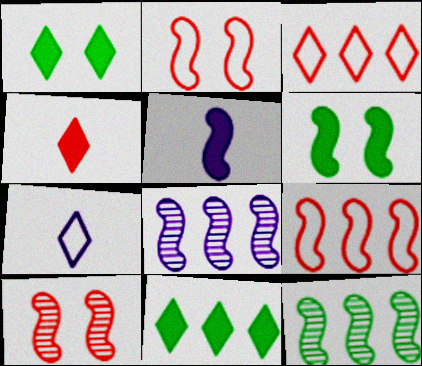[[2, 5, 12]]